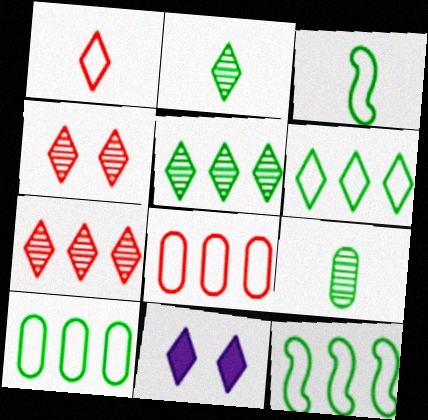[[1, 5, 11], 
[6, 10, 12]]